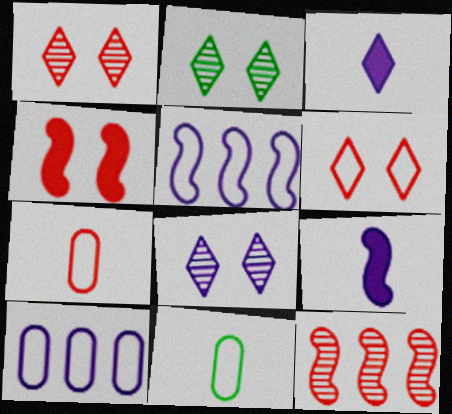[[1, 2, 8], 
[5, 6, 11], 
[8, 9, 10]]